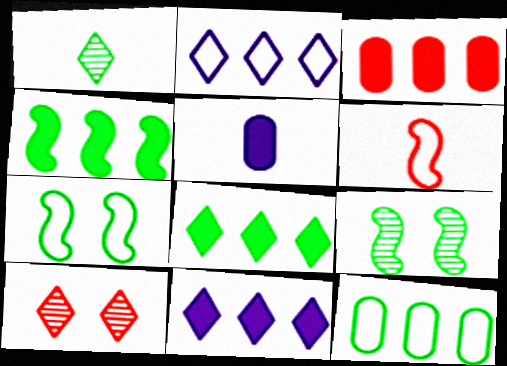[[1, 5, 6], 
[3, 4, 11], 
[3, 6, 10]]